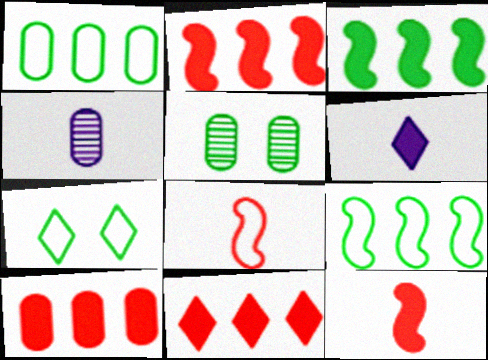[[2, 4, 7], 
[2, 10, 11]]